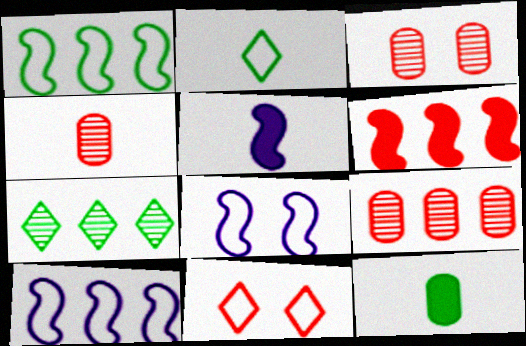[[2, 4, 5], 
[3, 4, 9], 
[4, 6, 11]]